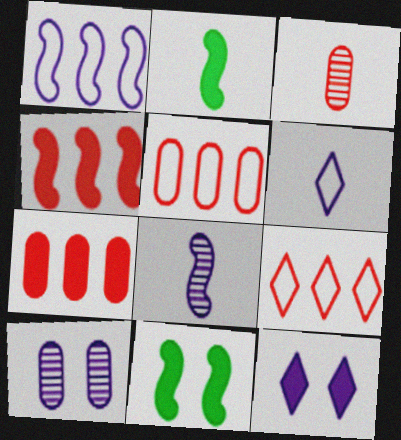[[2, 3, 6], 
[2, 7, 12], 
[2, 9, 10]]